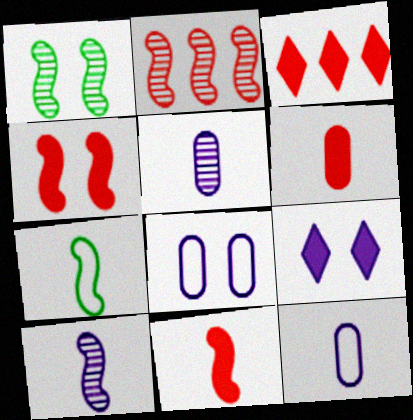[[1, 2, 10], 
[1, 3, 12], 
[3, 4, 6], 
[7, 10, 11]]